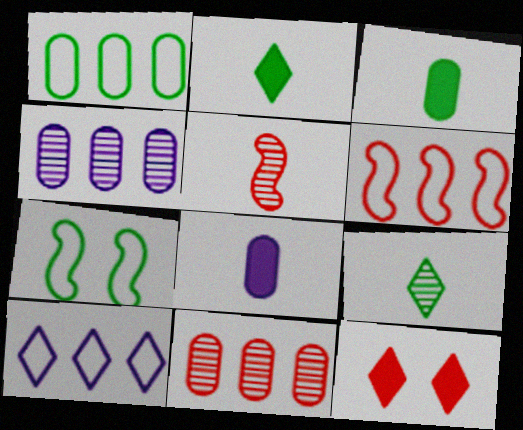[[1, 6, 10], 
[9, 10, 12]]